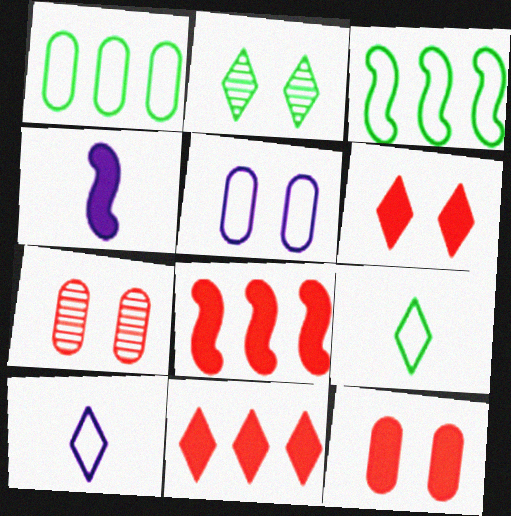[[2, 10, 11]]